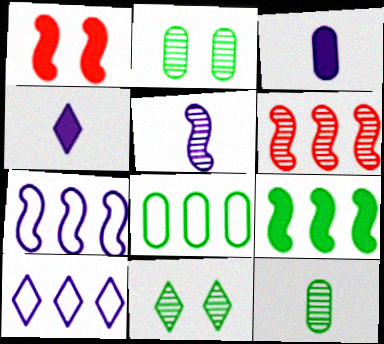[[1, 10, 12], 
[6, 7, 9]]